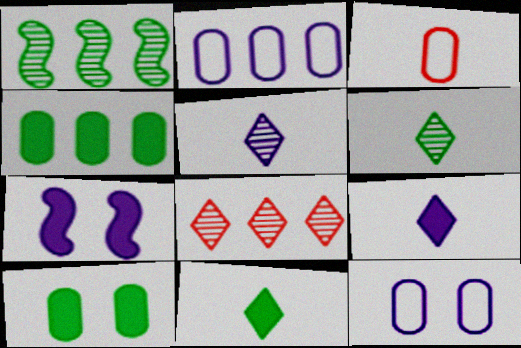[[2, 5, 7]]